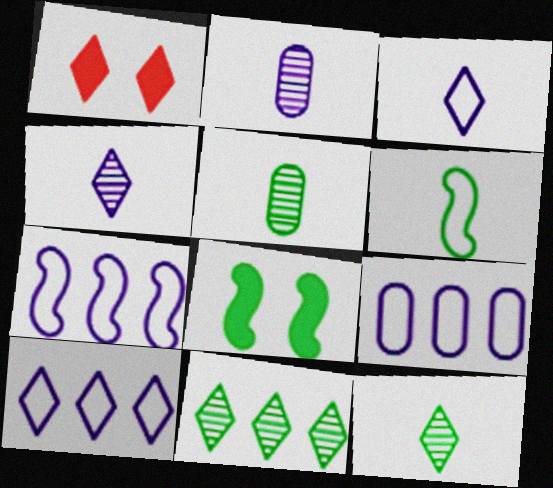[[1, 3, 11], 
[1, 5, 7], 
[1, 10, 12], 
[7, 9, 10]]